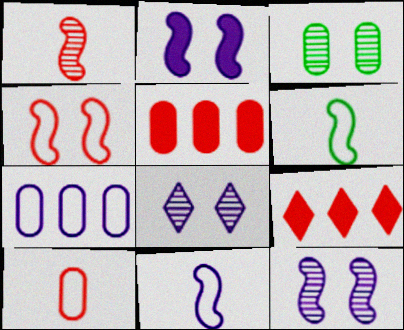[[3, 9, 11], 
[5, 6, 8]]